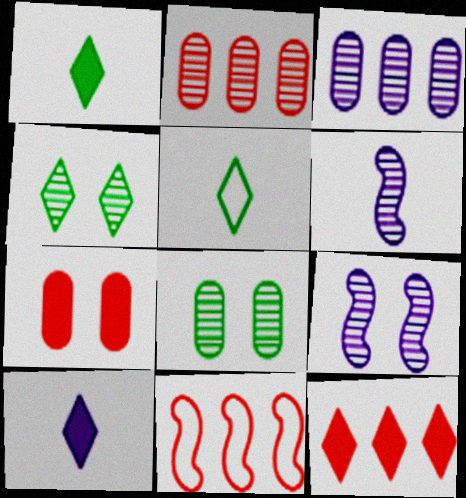[[2, 4, 6], 
[2, 11, 12], 
[8, 10, 11]]